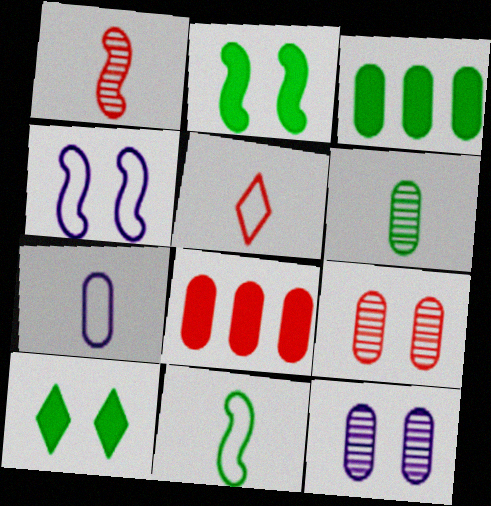[[3, 7, 9], 
[4, 9, 10], 
[5, 7, 11]]